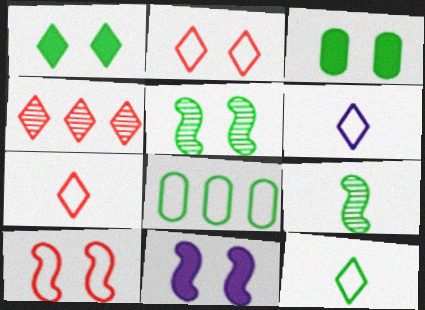[[1, 4, 6], 
[1, 8, 9], 
[5, 10, 11], 
[6, 7, 12], 
[6, 8, 10]]